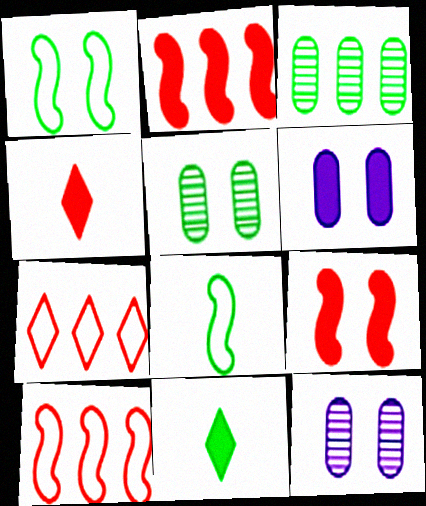[[1, 3, 11], 
[2, 6, 11], 
[10, 11, 12]]